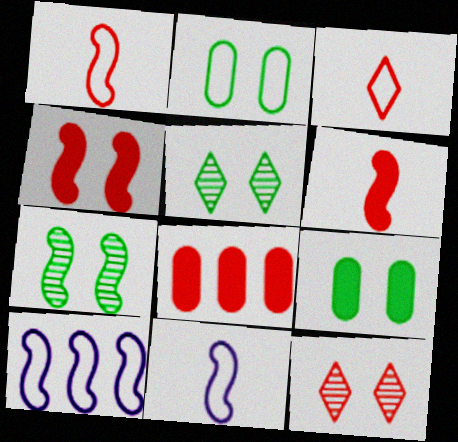[[1, 8, 12], 
[2, 3, 10], 
[5, 8, 11], 
[6, 7, 10]]